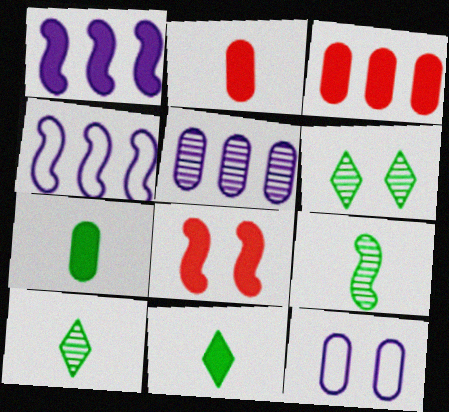[[2, 4, 6], 
[4, 8, 9], 
[6, 8, 12]]